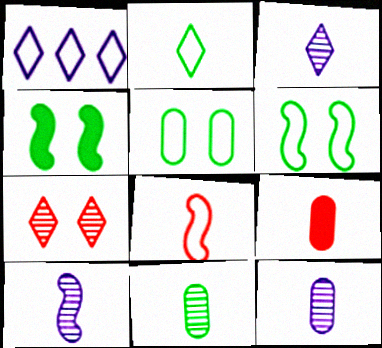[[1, 5, 8], 
[2, 9, 10], 
[3, 10, 12]]